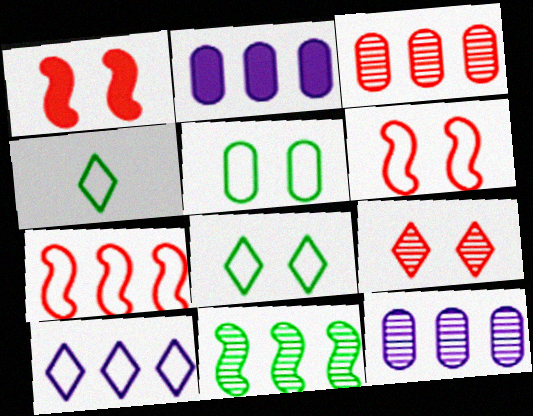[[1, 4, 12]]